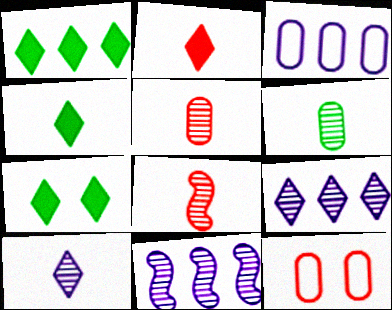[[1, 4, 7], 
[3, 7, 8], 
[4, 11, 12], 
[6, 8, 10]]